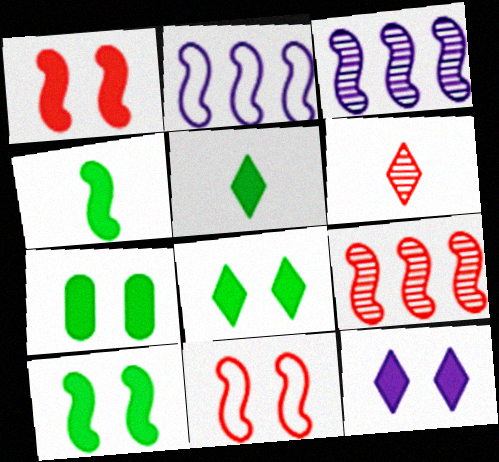[[1, 7, 12], 
[2, 6, 7], 
[3, 4, 11], 
[7, 8, 10]]